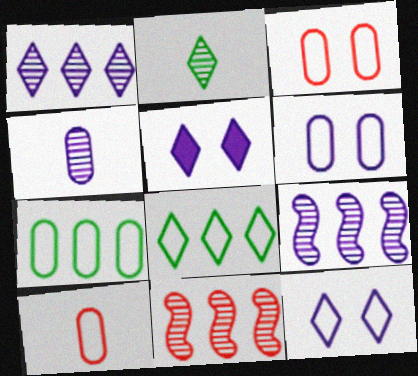[[6, 7, 10]]